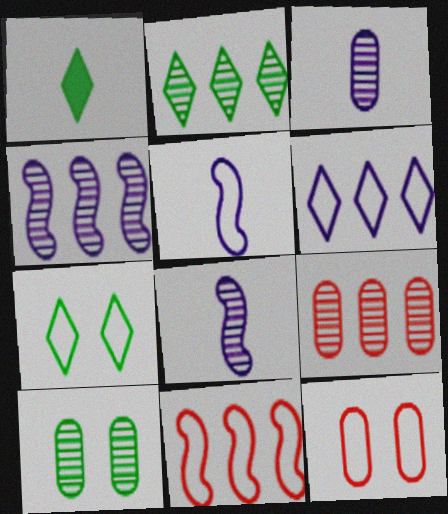[[1, 2, 7], 
[1, 4, 12], 
[2, 4, 9], 
[3, 9, 10]]